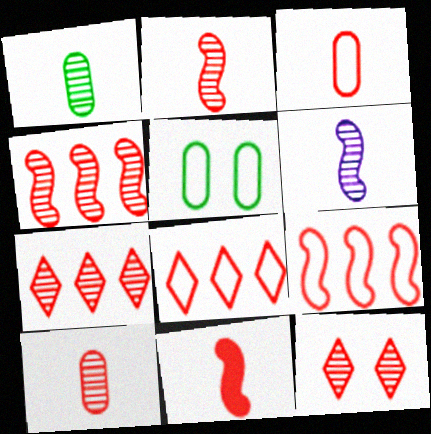[[4, 10, 12]]